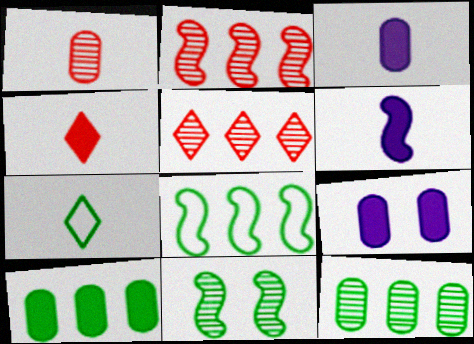[[1, 6, 7], 
[2, 7, 9], 
[7, 10, 11]]